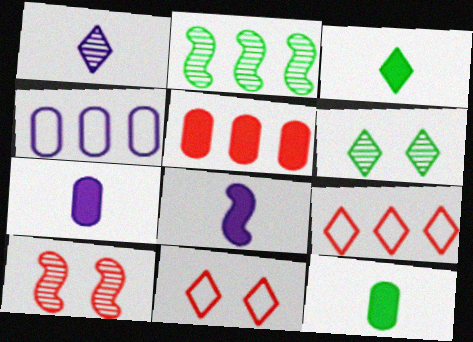[[2, 7, 11], 
[3, 4, 10]]